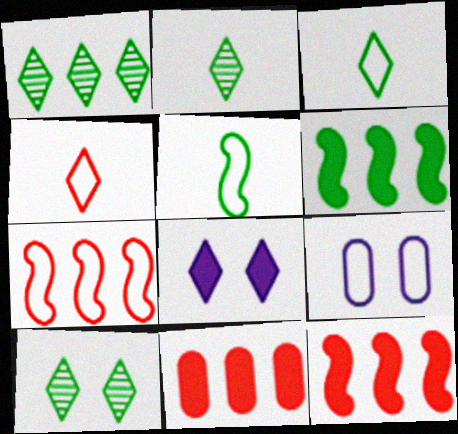[[1, 2, 10], 
[1, 4, 8], 
[2, 9, 12], 
[3, 7, 9]]